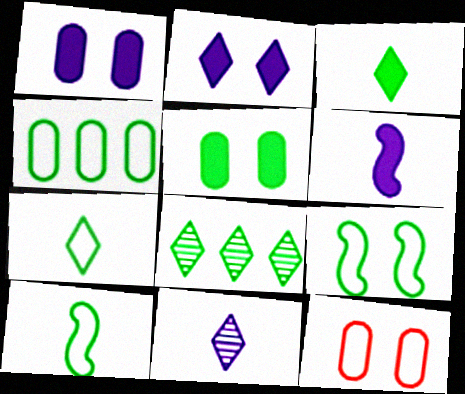[[4, 7, 9], 
[5, 8, 10], 
[6, 8, 12]]